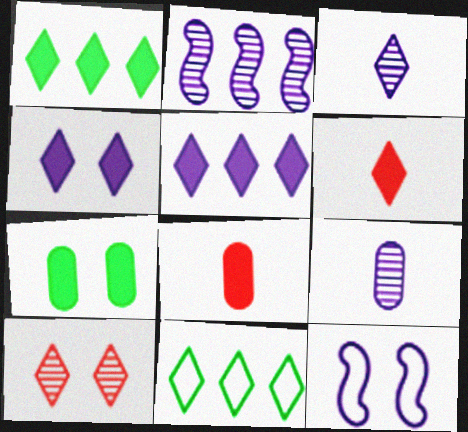[[1, 4, 6], 
[5, 9, 12], 
[7, 10, 12]]